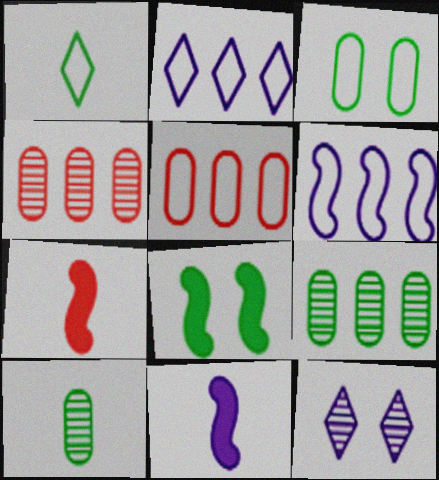[[1, 8, 9]]